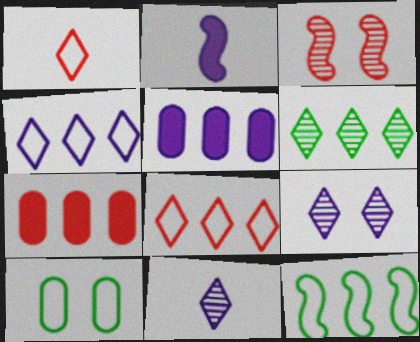[[1, 3, 7], 
[2, 3, 12]]